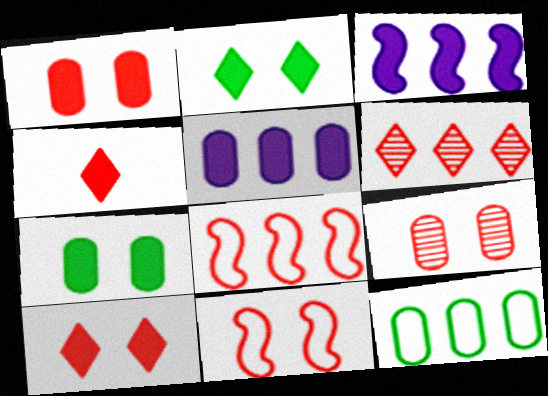[[3, 4, 7], 
[3, 6, 12], 
[4, 8, 9], 
[9, 10, 11]]